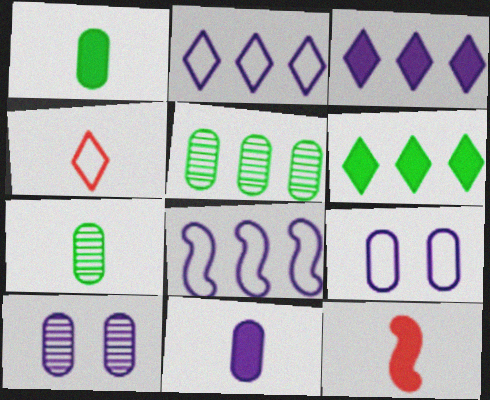[]